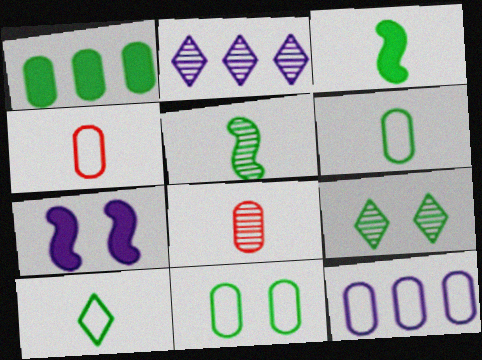[[4, 11, 12]]